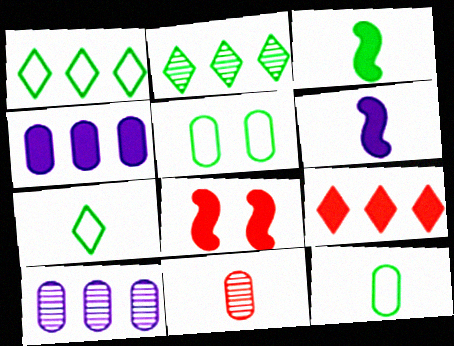[[2, 3, 5], 
[4, 5, 11], 
[6, 7, 11], 
[7, 8, 10]]